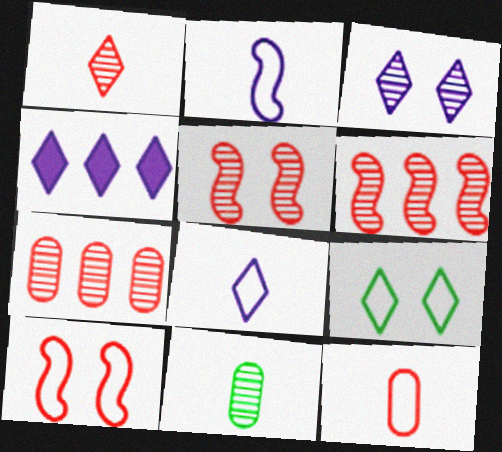[[1, 4, 9], 
[1, 5, 7], 
[3, 4, 8], 
[3, 6, 11], 
[4, 10, 11]]